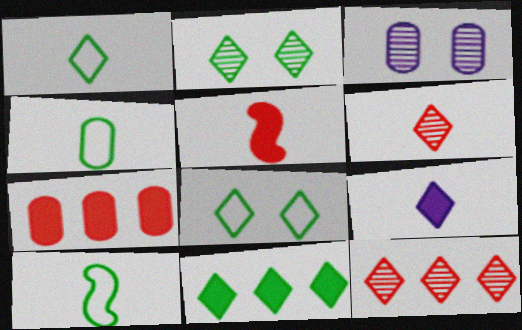[[1, 2, 11], 
[1, 4, 10], 
[1, 6, 9], 
[3, 4, 7], 
[8, 9, 12]]